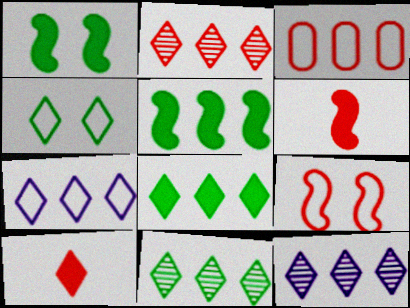[[2, 7, 8], 
[2, 11, 12], 
[3, 5, 12], 
[4, 10, 12]]